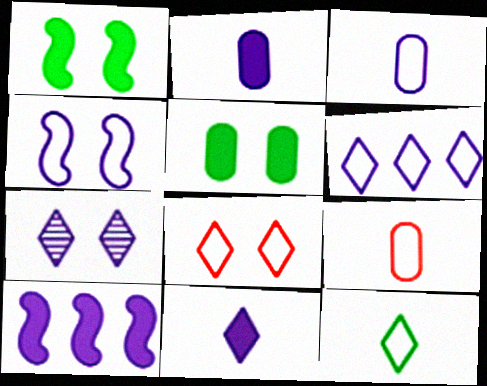[[3, 4, 6], 
[3, 7, 10], 
[6, 7, 11], 
[6, 8, 12]]